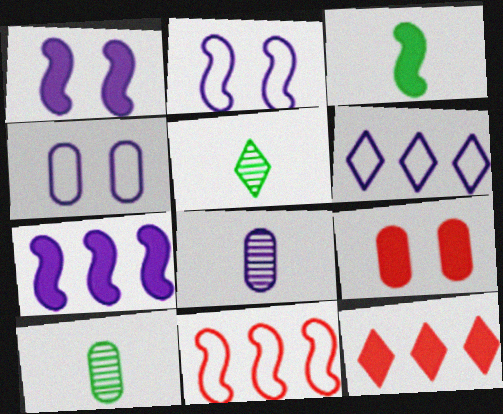[[1, 6, 8], 
[2, 10, 12]]